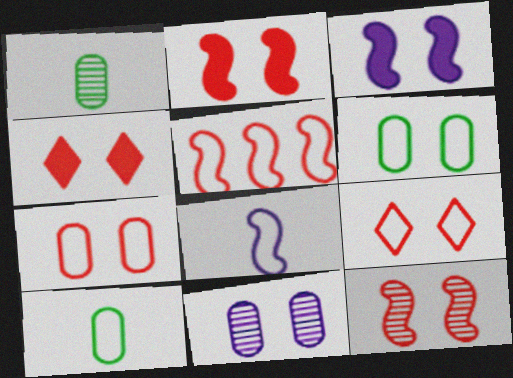[[4, 7, 12]]